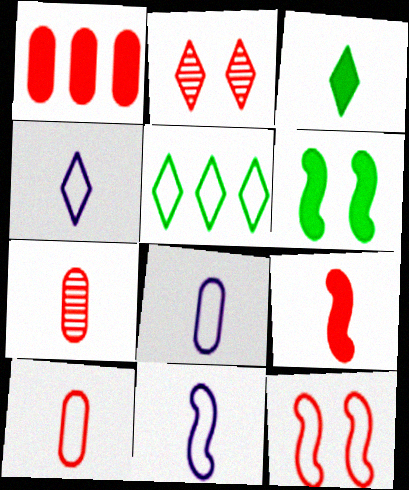[[3, 7, 11], 
[4, 8, 11], 
[5, 8, 12]]